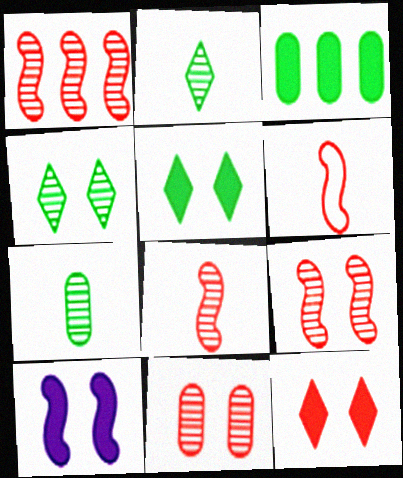[[1, 8, 9]]